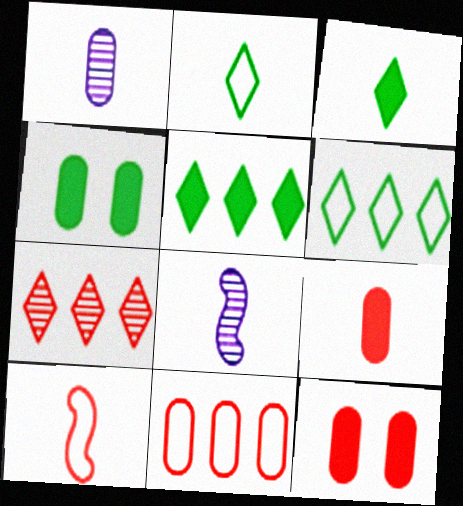[[1, 3, 10], 
[1, 4, 11], 
[2, 8, 9], 
[6, 8, 12], 
[7, 10, 12]]